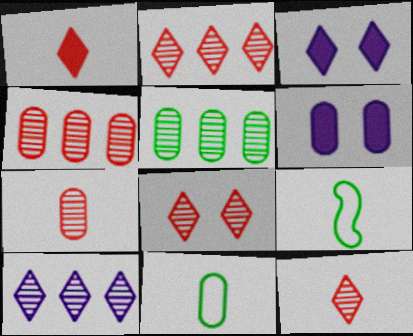[[2, 6, 9], 
[2, 8, 12], 
[3, 4, 9], 
[4, 6, 11]]